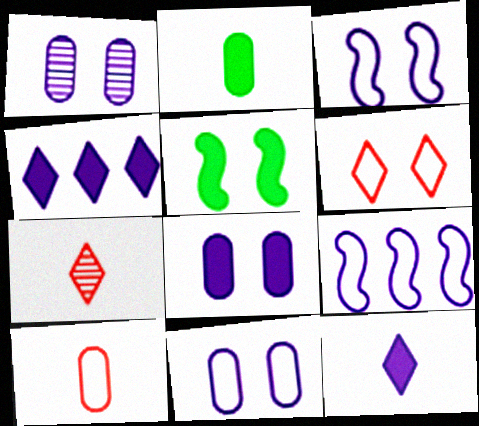[[1, 5, 6], 
[1, 8, 11], 
[1, 9, 12]]